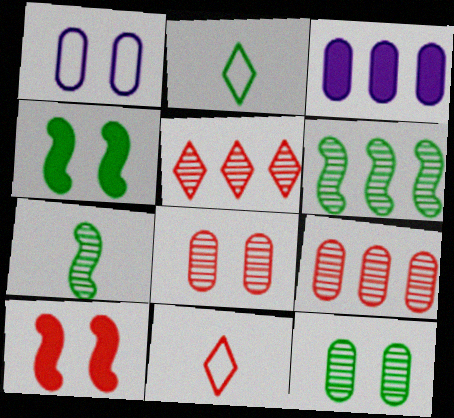[[9, 10, 11]]